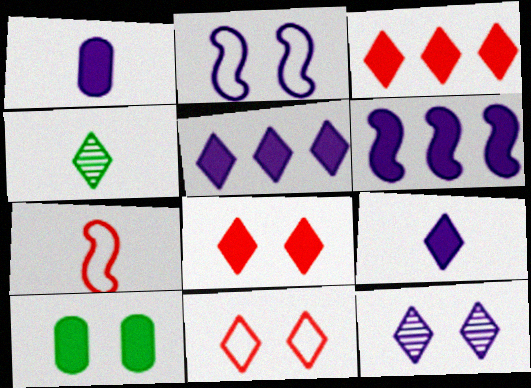[[1, 4, 7], 
[4, 5, 11]]